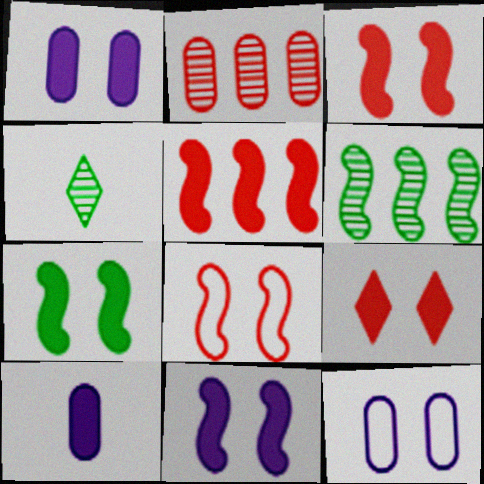[[1, 7, 9], 
[3, 7, 11], 
[4, 5, 12]]